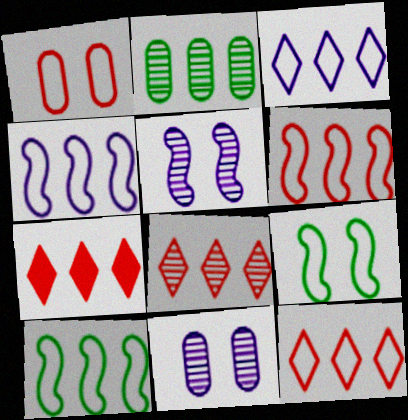[[2, 4, 7], 
[4, 6, 10], 
[7, 8, 12]]